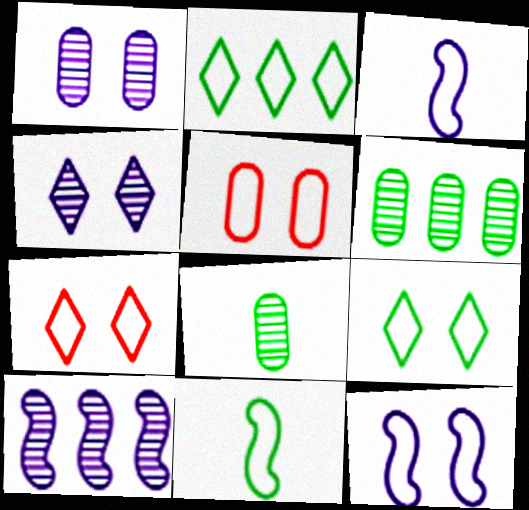[[2, 3, 5], 
[5, 9, 12]]